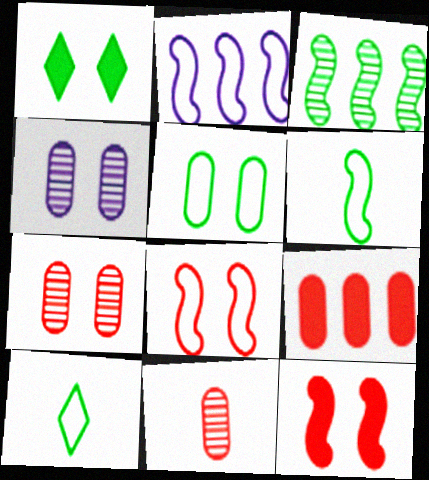[[1, 2, 11], 
[1, 4, 8], 
[2, 6, 8]]